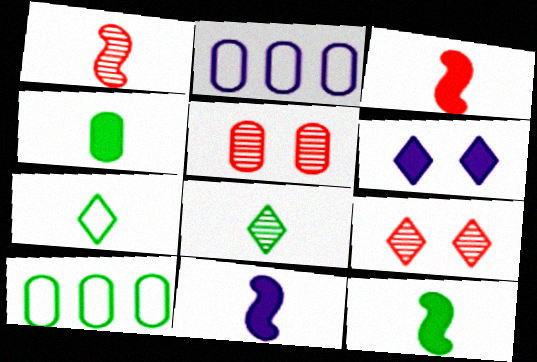[[1, 6, 10], 
[2, 4, 5], 
[2, 9, 12], 
[3, 11, 12], 
[9, 10, 11]]